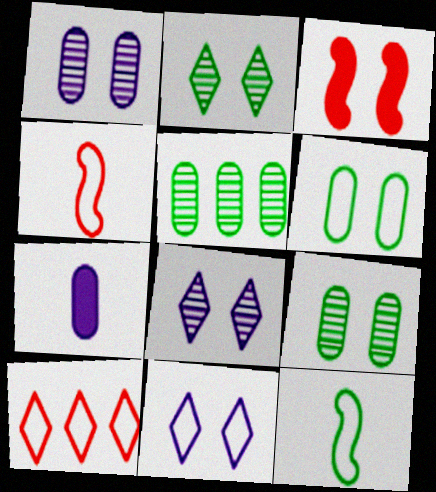[[3, 6, 8], 
[3, 9, 11]]